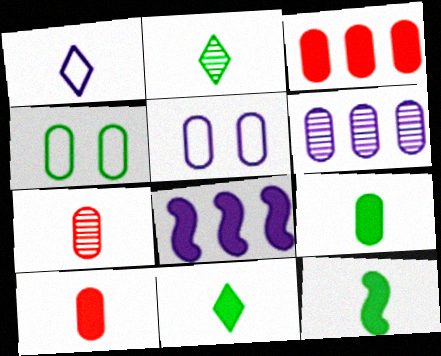[[1, 7, 12], 
[4, 6, 10], 
[9, 11, 12]]